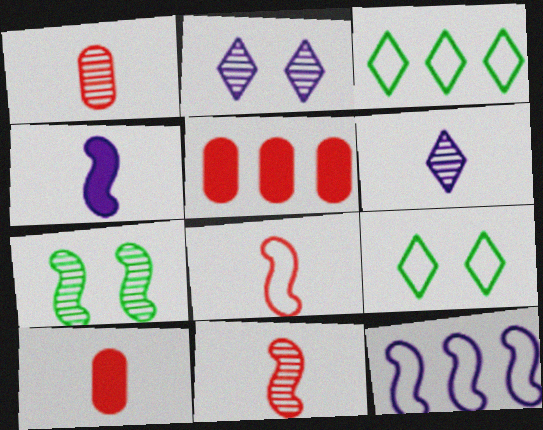[]